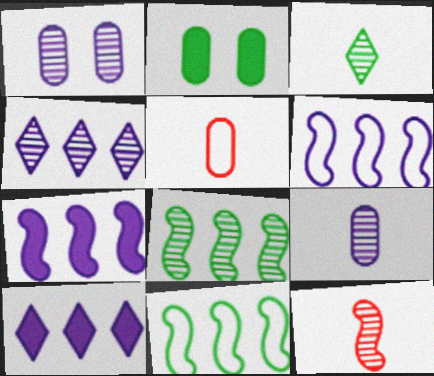[[2, 3, 11], 
[3, 9, 12]]